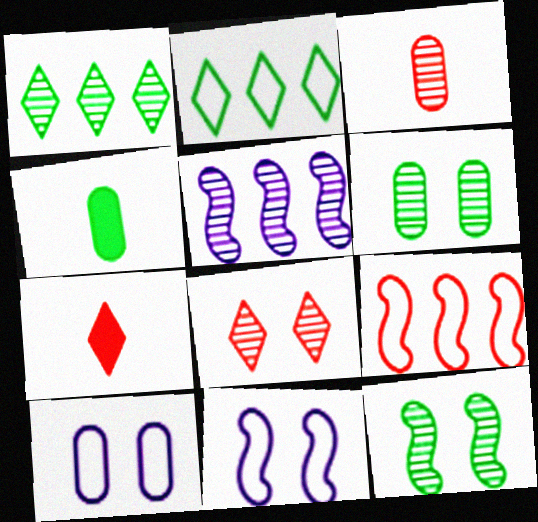[[2, 4, 12]]